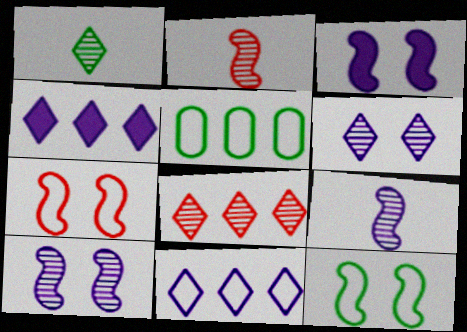[[1, 6, 8]]